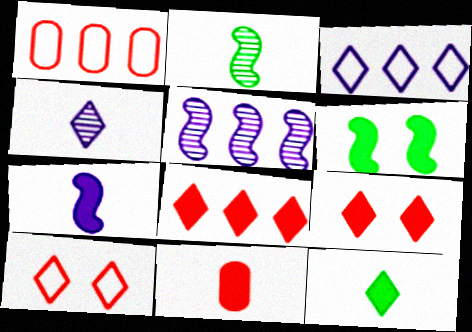[[1, 4, 6], 
[7, 11, 12]]